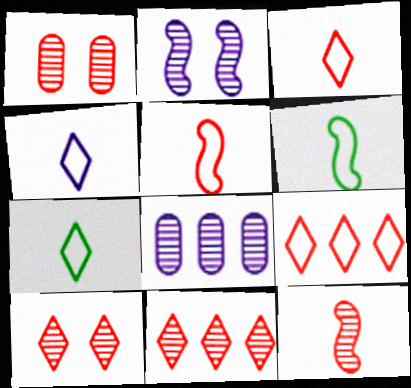[[1, 11, 12], 
[3, 4, 7]]